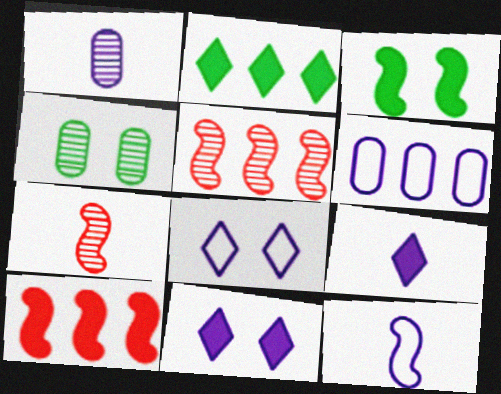[[1, 9, 12], 
[2, 5, 6], 
[3, 5, 12], 
[6, 8, 12]]